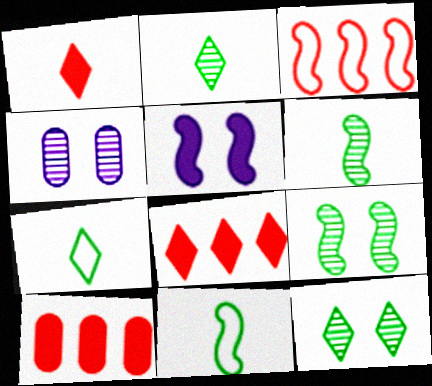[[3, 5, 6], 
[4, 8, 11]]